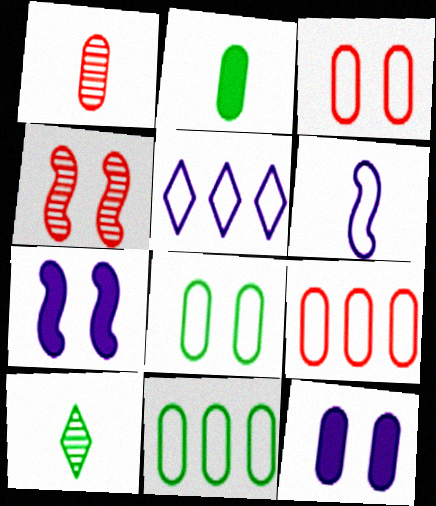[[1, 11, 12], 
[2, 4, 5], 
[7, 9, 10]]